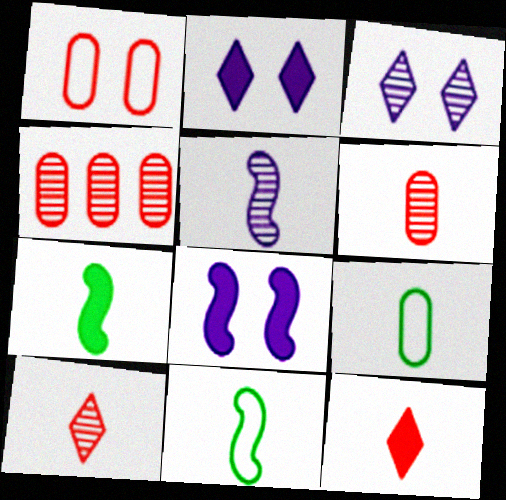[[2, 4, 11], 
[5, 9, 12]]